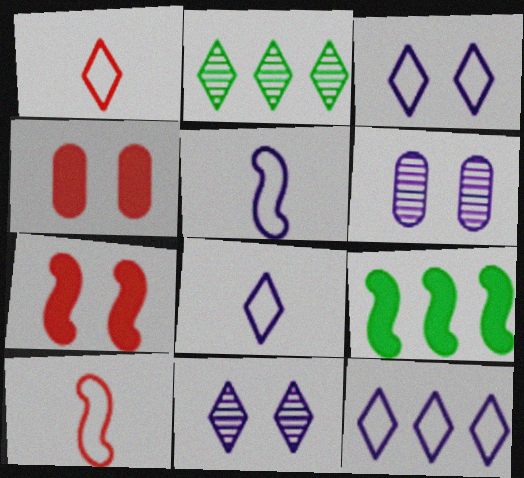[[1, 6, 9], 
[2, 4, 5], 
[3, 8, 12]]